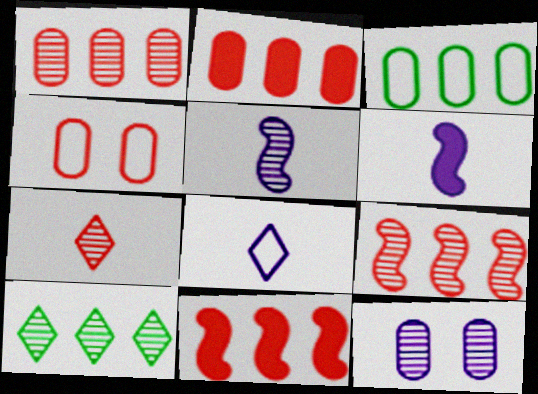[[4, 6, 10], 
[4, 7, 11]]